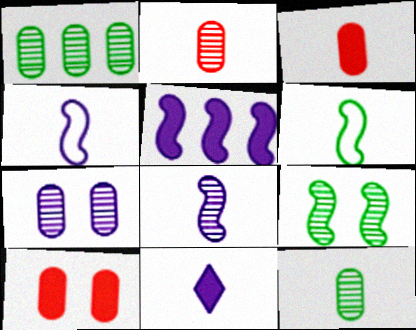[[1, 2, 7], 
[2, 6, 11]]